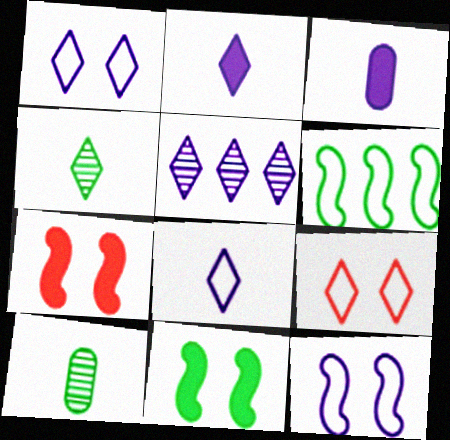[[1, 2, 5], 
[3, 5, 12]]